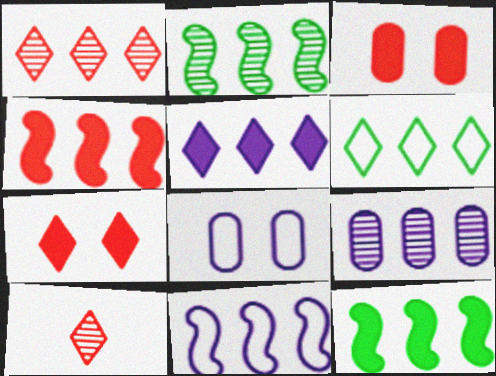[[1, 2, 9], 
[1, 5, 6], 
[2, 4, 11], 
[4, 6, 9], 
[5, 9, 11], 
[8, 10, 12]]